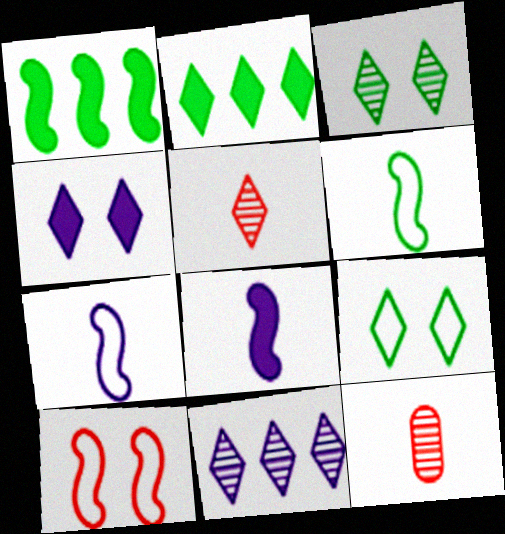[[3, 5, 11]]